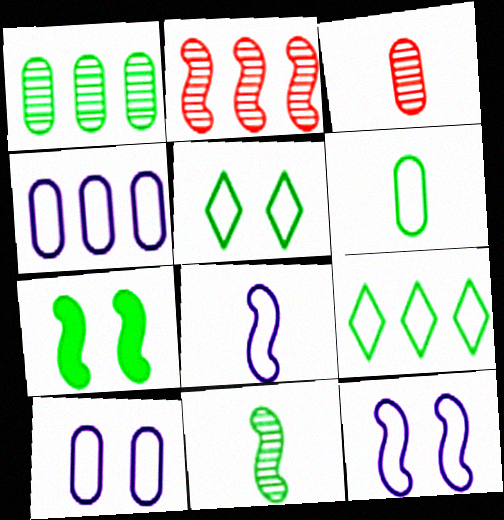[[2, 7, 8]]